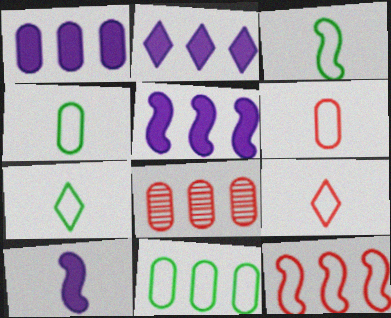[[1, 2, 5], 
[1, 8, 11], 
[3, 4, 7]]